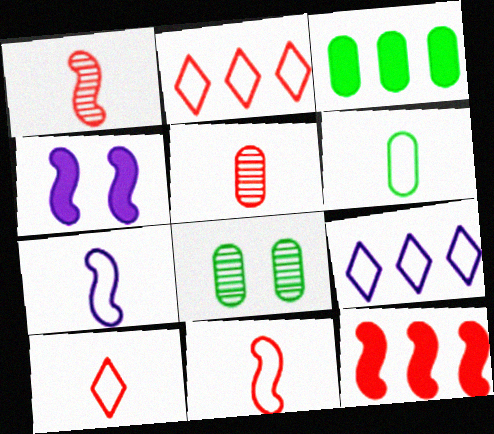[[3, 6, 8], 
[6, 7, 10]]